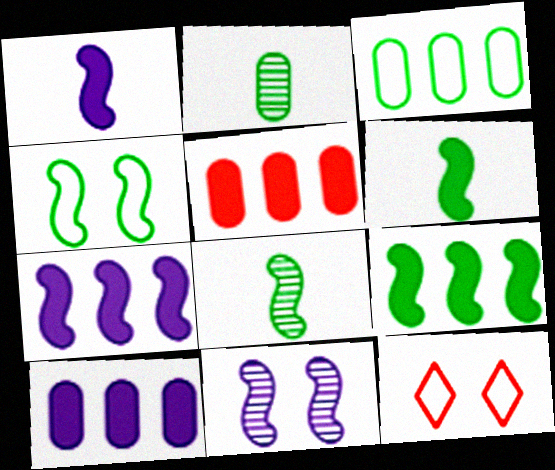[[2, 7, 12], 
[4, 8, 9], 
[8, 10, 12]]